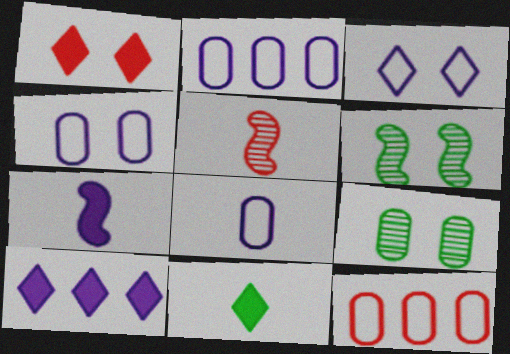[[1, 4, 6], 
[1, 5, 12], 
[1, 10, 11], 
[2, 4, 8], 
[5, 8, 11]]